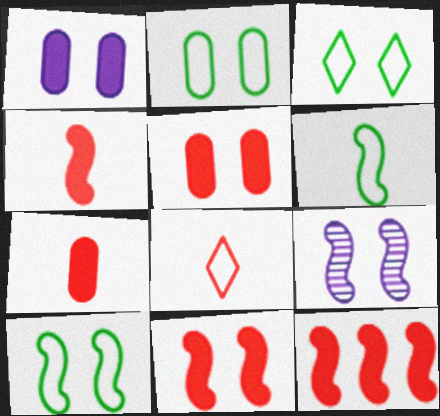[[2, 3, 10], 
[3, 5, 9], 
[4, 11, 12], 
[6, 9, 12], 
[9, 10, 11]]